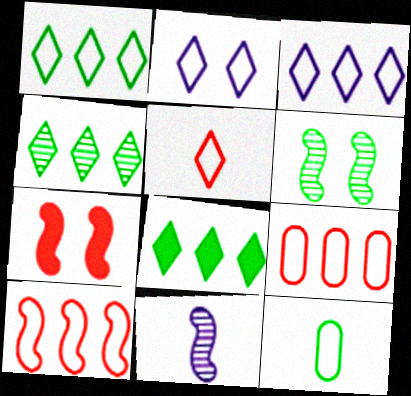[[1, 2, 5], 
[1, 4, 8], 
[2, 10, 12], 
[6, 8, 12]]